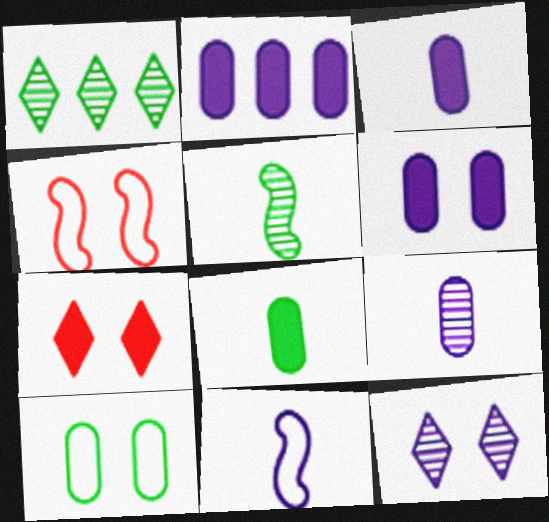[[1, 3, 4], 
[2, 3, 6], 
[2, 11, 12]]